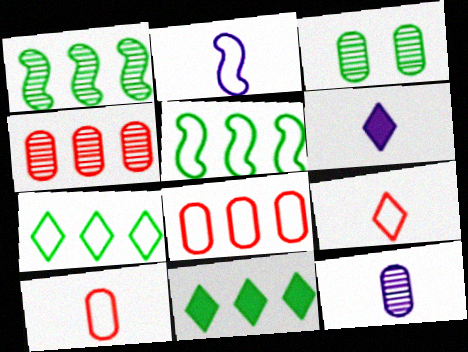[[2, 6, 12], 
[3, 4, 12]]